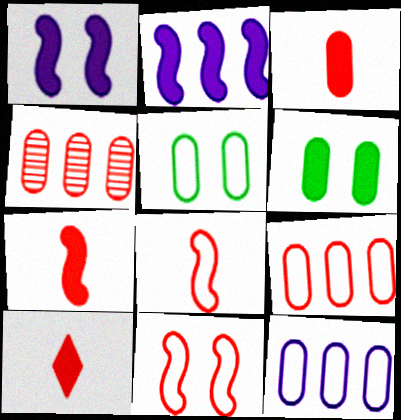[[2, 6, 10], 
[3, 7, 10], 
[4, 10, 11]]